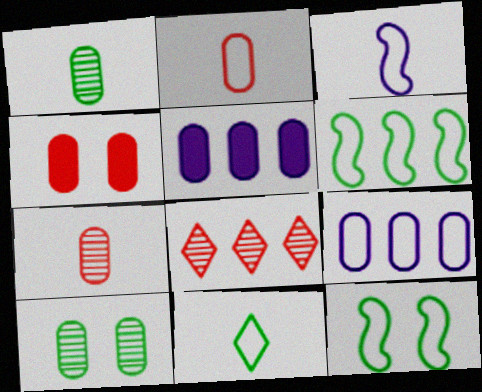[[1, 4, 9], 
[2, 3, 11], 
[2, 5, 10], 
[5, 6, 8]]